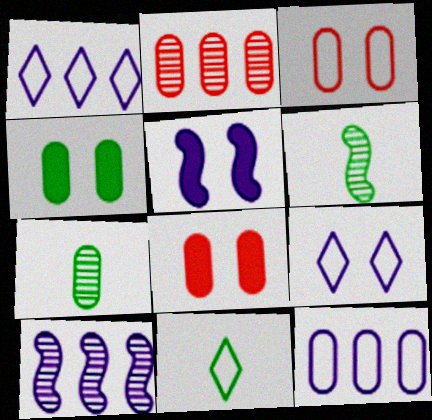[[1, 6, 8], 
[2, 5, 11], 
[7, 8, 12], 
[8, 10, 11]]